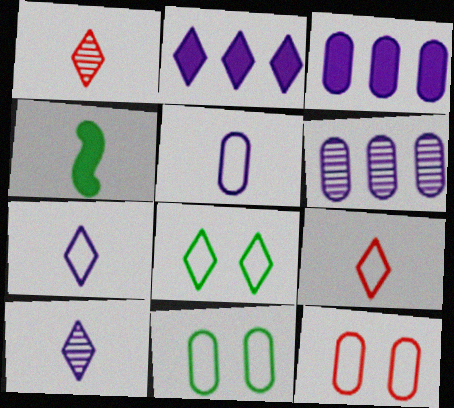[[1, 2, 8], 
[1, 4, 5]]